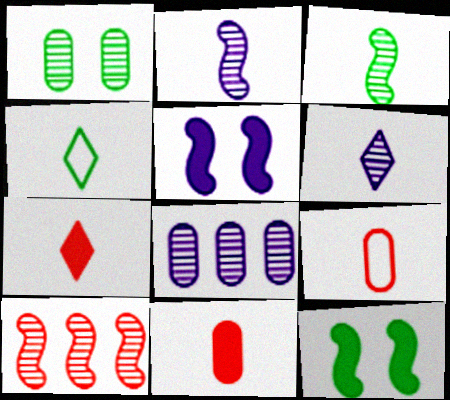[[1, 6, 10], 
[2, 4, 11], 
[4, 6, 7]]